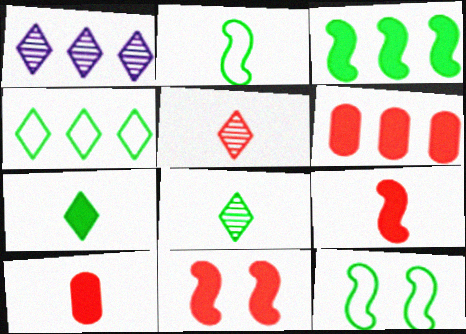[[1, 10, 12]]